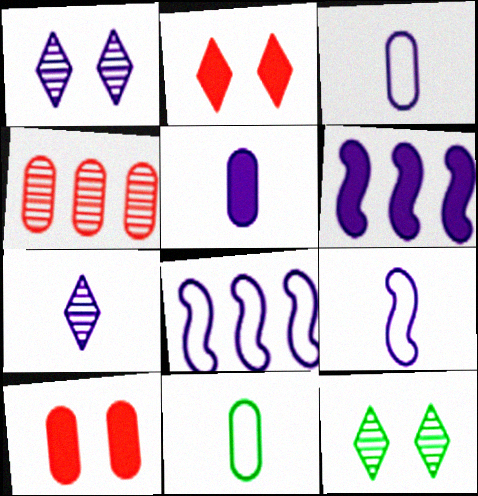[[1, 3, 6], 
[1, 5, 8], 
[5, 7, 9]]